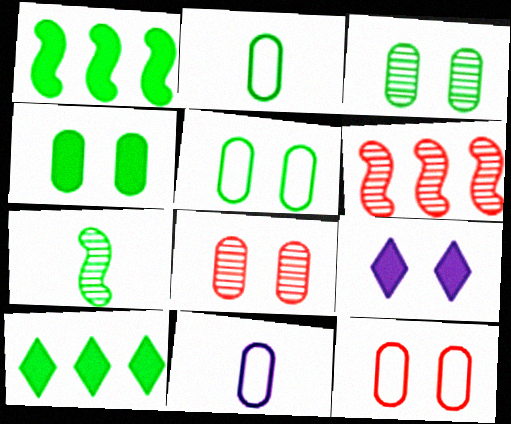[[2, 6, 9], 
[3, 4, 5], 
[5, 7, 10]]